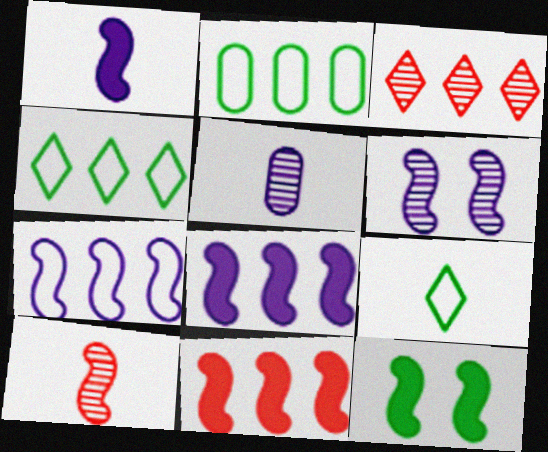[[1, 6, 7], 
[1, 11, 12], 
[2, 3, 8], 
[7, 10, 12]]